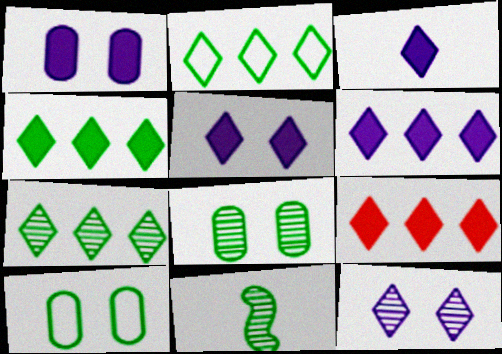[[2, 4, 7], 
[3, 5, 6], 
[4, 6, 9], 
[4, 10, 11], 
[7, 8, 11]]